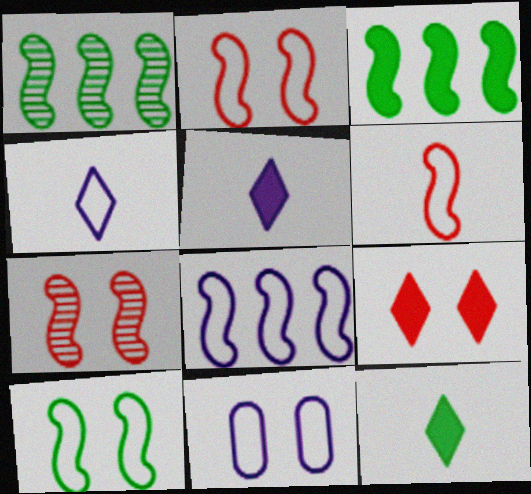[[4, 8, 11], 
[6, 8, 10]]